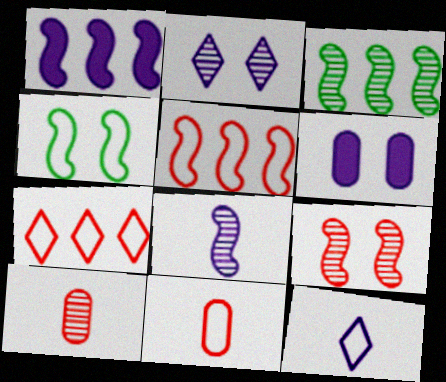[[1, 3, 5], 
[2, 3, 10], 
[3, 8, 9]]